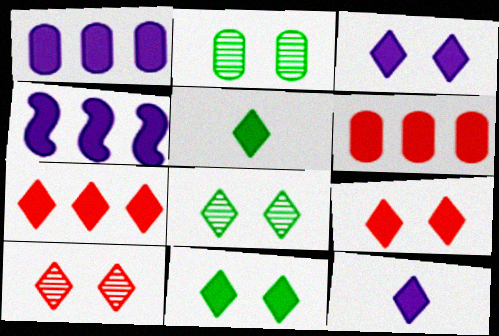[[3, 5, 7], 
[3, 9, 11], 
[7, 11, 12]]